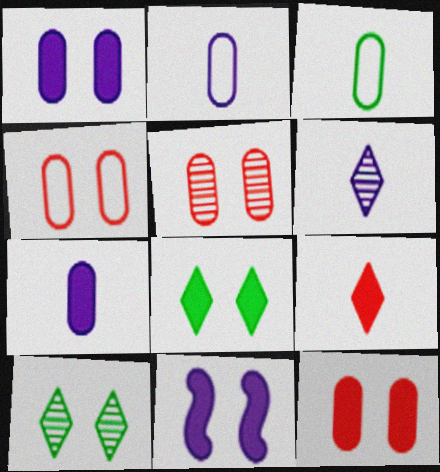[[4, 5, 12], 
[4, 10, 11], 
[8, 11, 12]]